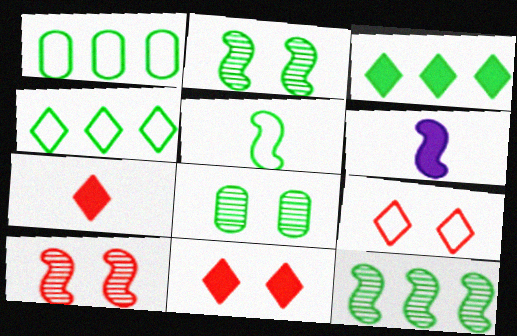[[1, 3, 12], 
[3, 5, 8]]